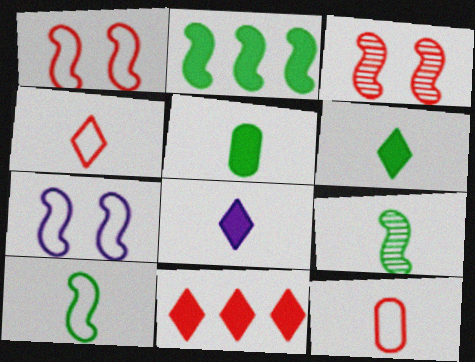[[3, 11, 12], 
[8, 9, 12]]